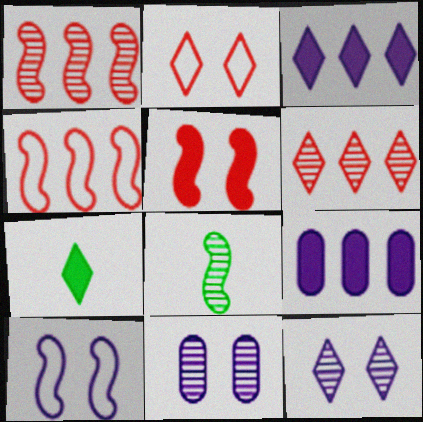[[2, 8, 9], 
[4, 7, 11], 
[5, 7, 9], 
[6, 8, 11]]